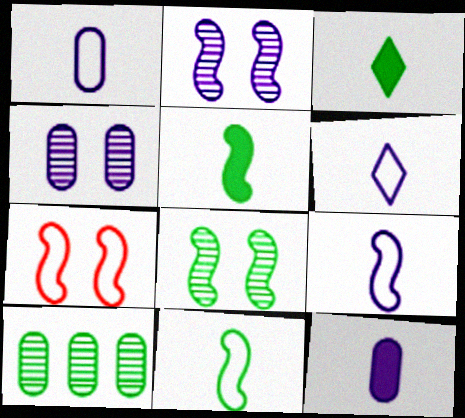[[1, 6, 9]]